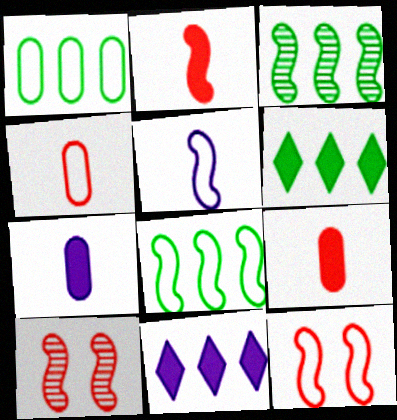[[1, 3, 6], 
[5, 8, 12]]